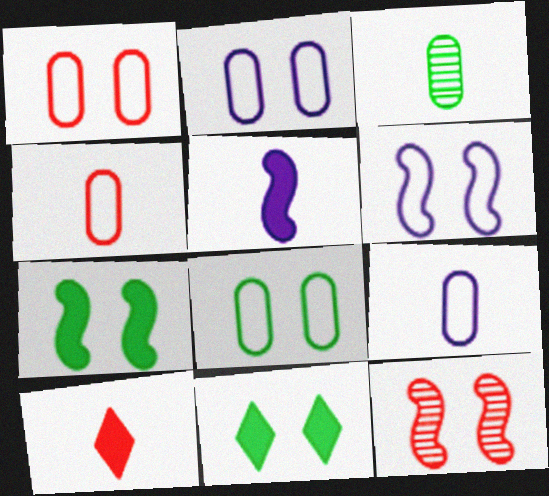[[1, 2, 8], 
[2, 11, 12], 
[6, 7, 12]]